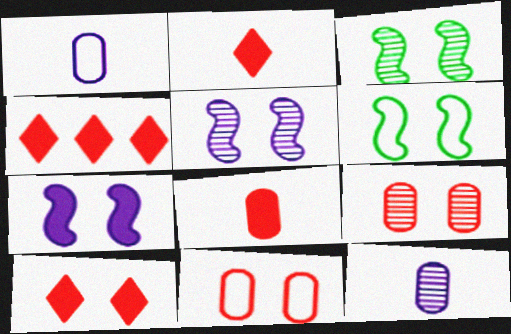[[1, 3, 4], 
[2, 4, 10], 
[4, 6, 12]]